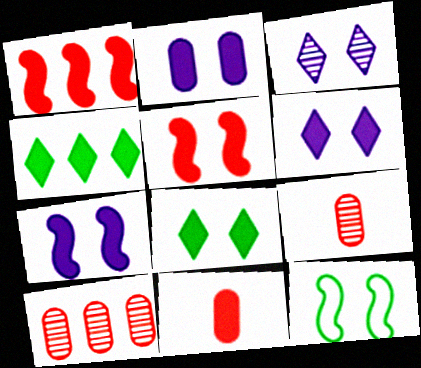[[2, 5, 8], 
[2, 6, 7], 
[4, 7, 11]]